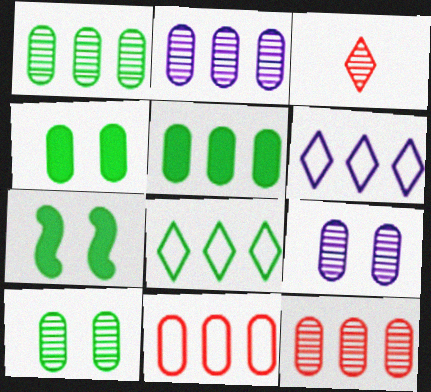[[1, 2, 12], 
[2, 5, 11]]